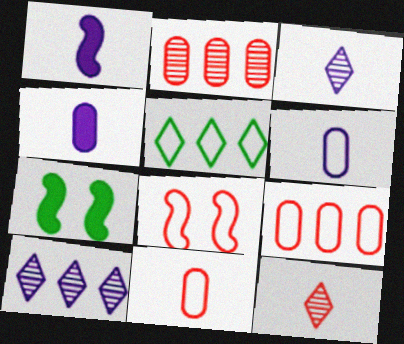[[1, 3, 6], 
[3, 7, 9], 
[5, 6, 8], 
[7, 10, 11]]